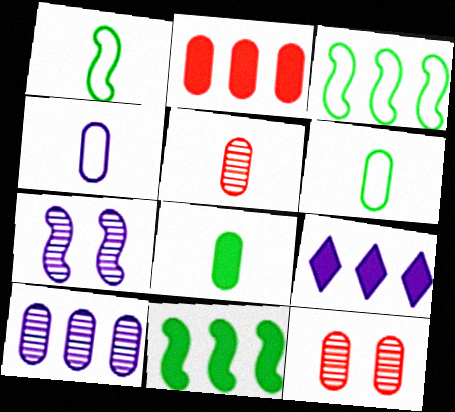[[1, 9, 12], 
[2, 9, 11], 
[4, 5, 8], 
[4, 7, 9]]